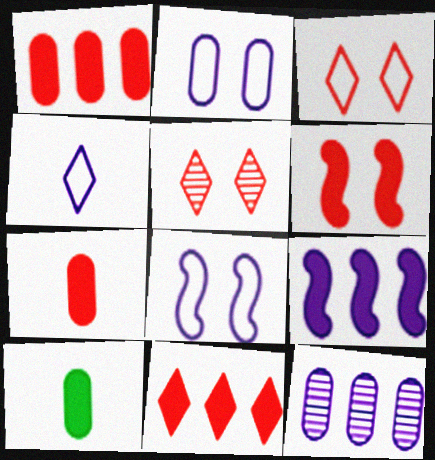[[6, 7, 11]]